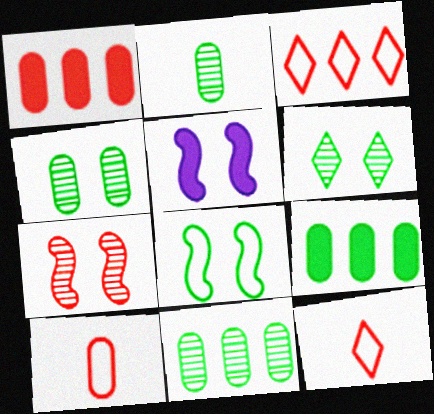[[1, 7, 12], 
[2, 3, 5], 
[2, 4, 11], 
[5, 7, 8], 
[5, 11, 12]]